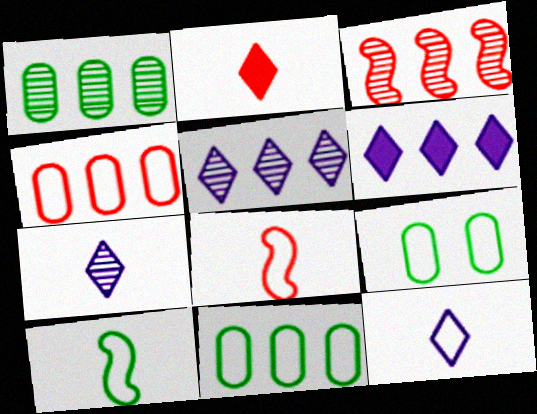[[1, 3, 5], 
[3, 6, 11]]